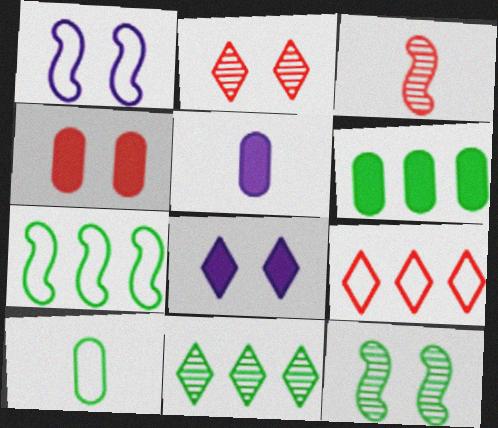[[1, 9, 10], 
[2, 5, 7], 
[3, 4, 9], 
[4, 5, 6], 
[5, 9, 12], 
[6, 7, 11]]